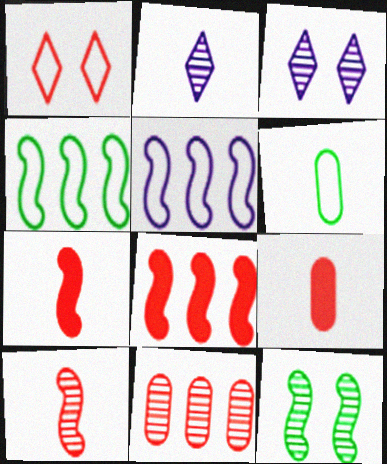[[1, 5, 6], 
[1, 7, 11], 
[2, 6, 7], 
[2, 11, 12], 
[3, 4, 9], 
[3, 6, 8], 
[5, 7, 12]]